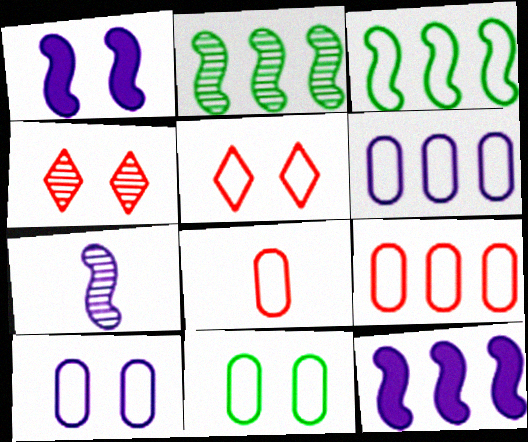[[1, 4, 11], 
[6, 8, 11]]